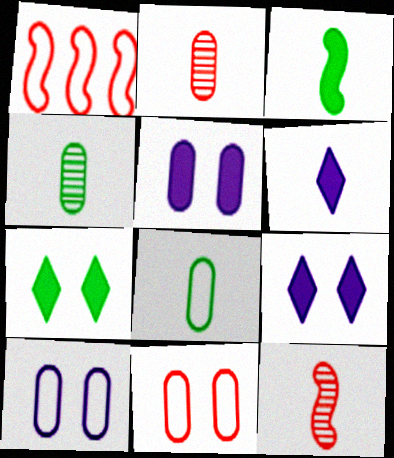[[1, 4, 9], 
[6, 8, 12]]